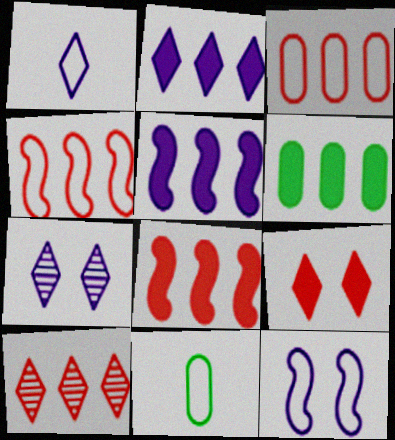[[1, 2, 7], 
[2, 6, 8], 
[3, 8, 10], 
[7, 8, 11]]